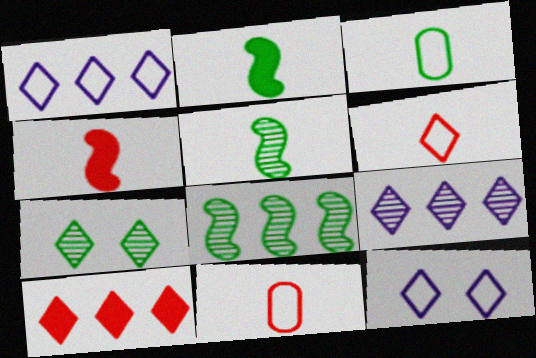[]